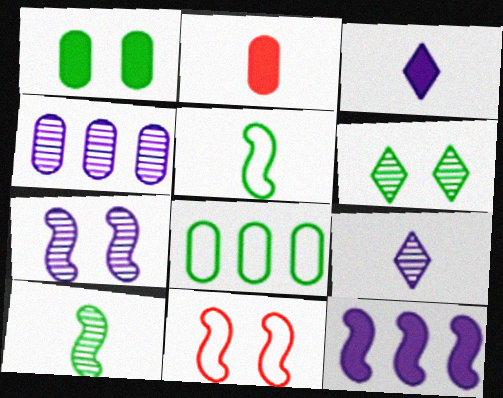[[2, 5, 9], 
[4, 7, 9], 
[10, 11, 12]]